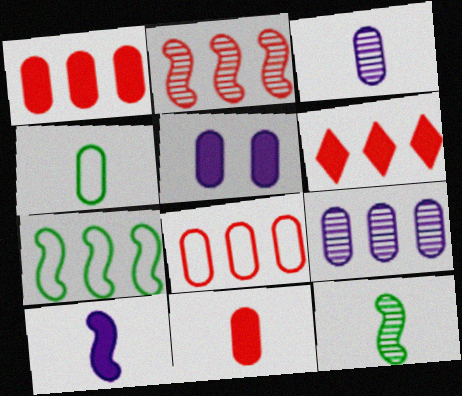[[2, 6, 8], 
[3, 4, 11], 
[6, 7, 9]]